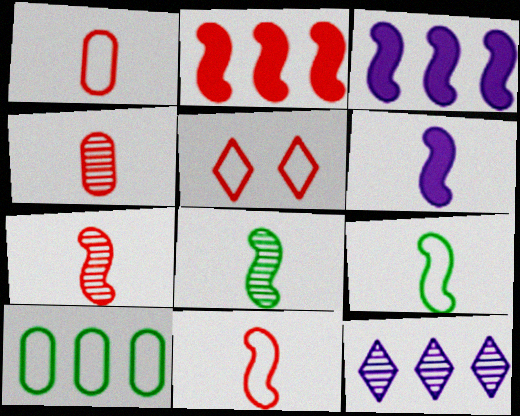[[2, 4, 5], 
[2, 10, 12], 
[6, 7, 9], 
[6, 8, 11]]